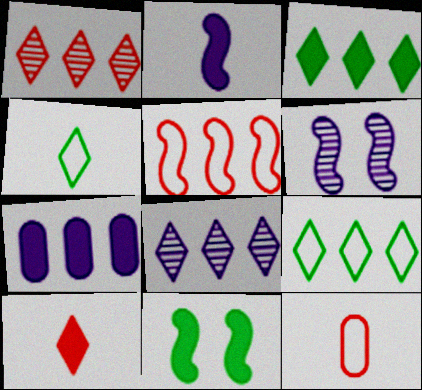[[3, 6, 12], 
[7, 10, 11], 
[8, 11, 12]]